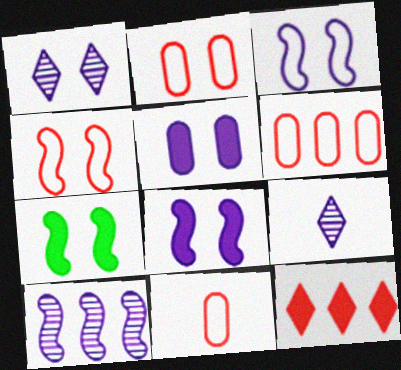[[1, 2, 7], 
[1, 3, 5], 
[2, 6, 11], 
[6, 7, 9]]